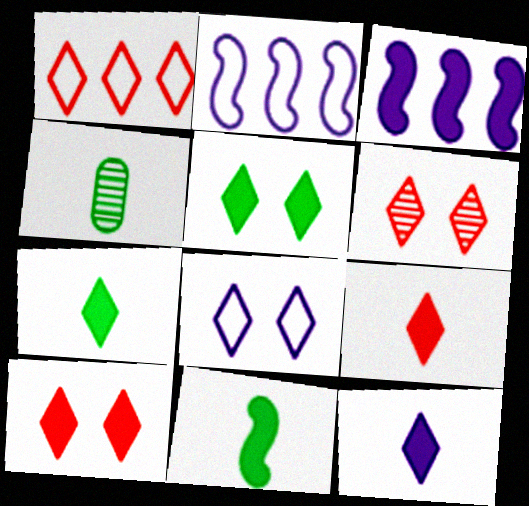[[1, 6, 9], 
[2, 4, 10], 
[5, 6, 8], 
[7, 9, 12]]